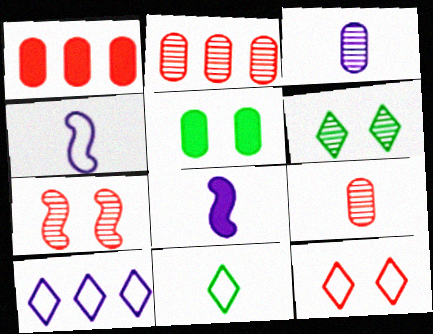[[1, 4, 6], 
[8, 9, 11], 
[10, 11, 12]]